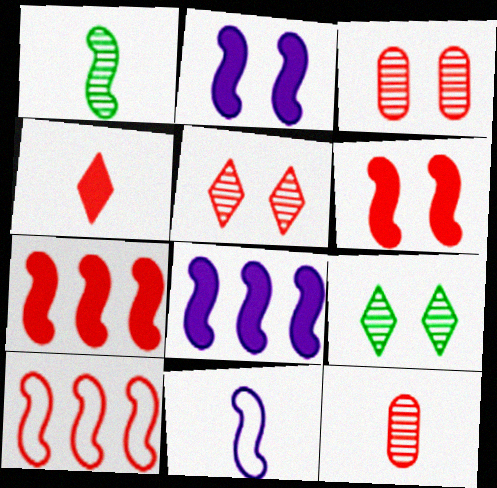[[1, 2, 10], 
[3, 4, 10]]